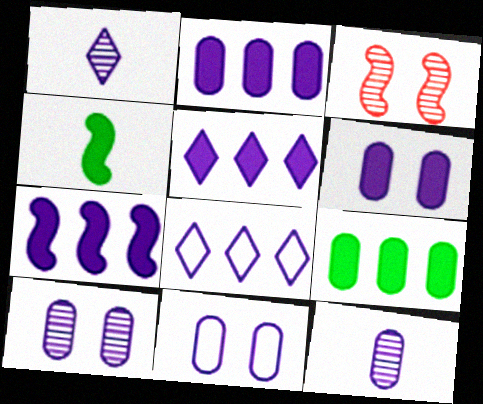[[1, 7, 11], 
[2, 5, 7], 
[2, 11, 12], 
[6, 10, 11]]